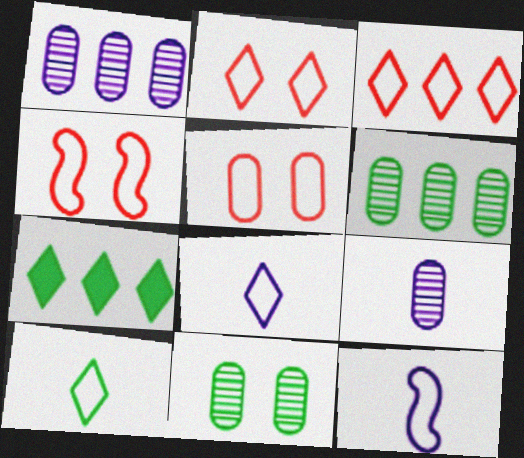[[2, 4, 5], 
[4, 7, 9]]